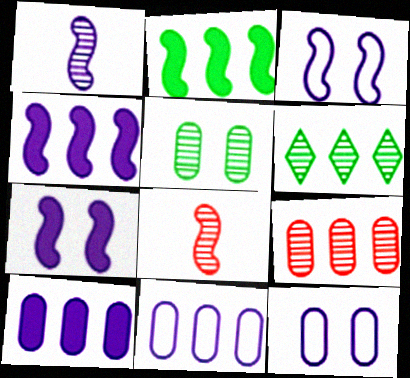[[1, 3, 4], 
[2, 3, 8]]